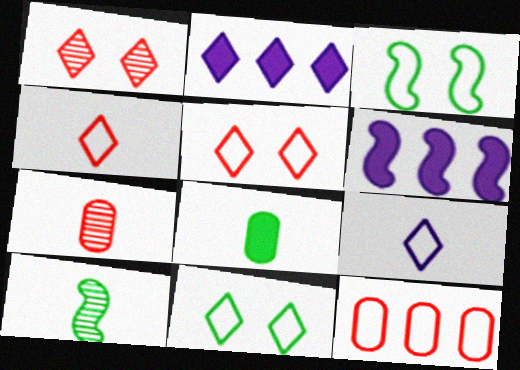[[2, 3, 7], 
[3, 9, 12], 
[6, 7, 11]]